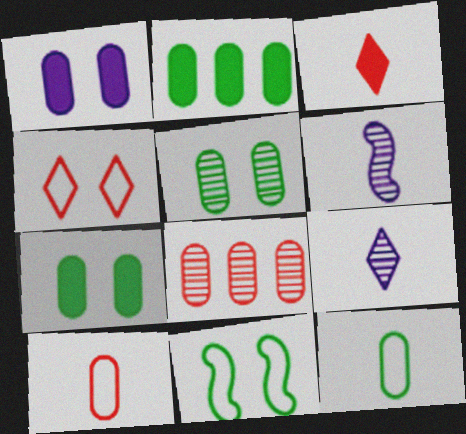[[1, 8, 12], 
[2, 4, 6], 
[2, 5, 12], 
[3, 6, 12]]